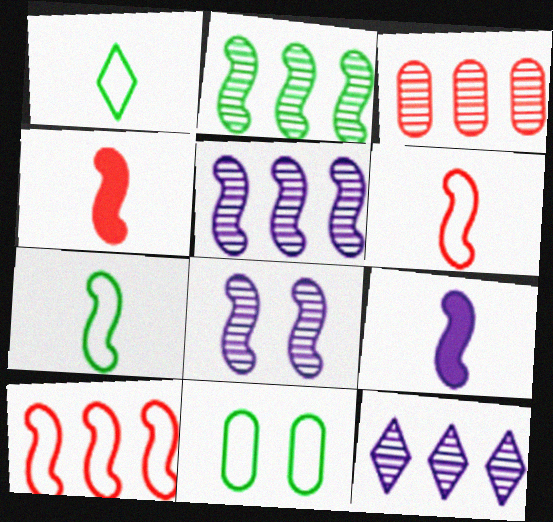[[2, 3, 12], 
[4, 11, 12]]